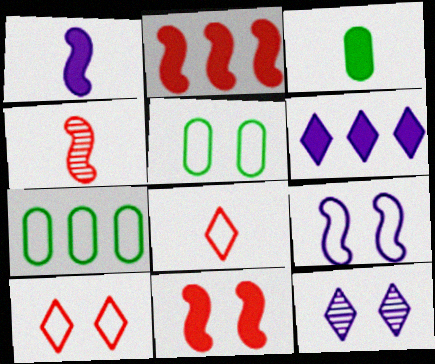[[3, 6, 11], 
[4, 5, 6], 
[5, 9, 10], 
[5, 11, 12], 
[7, 8, 9]]